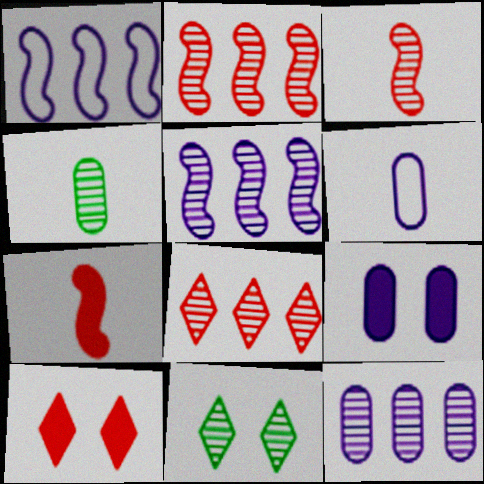[[1, 4, 10], 
[3, 11, 12], 
[6, 9, 12]]